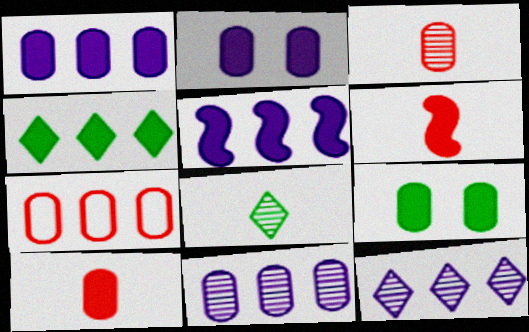[[1, 9, 10], 
[2, 4, 6]]